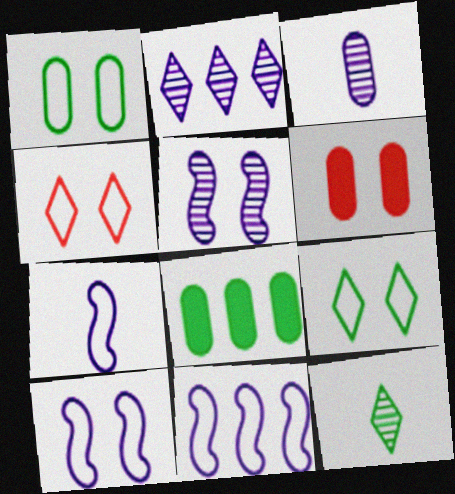[[1, 4, 10], 
[2, 3, 5], 
[5, 6, 9], 
[6, 11, 12], 
[7, 10, 11]]